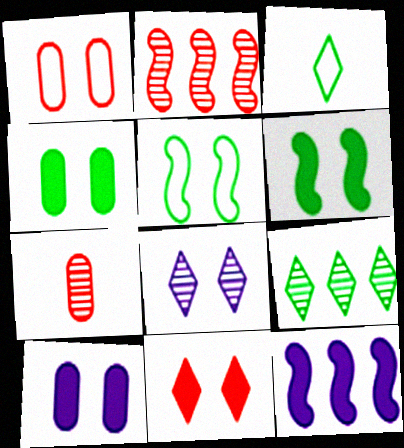[[1, 6, 8], 
[2, 3, 10], 
[6, 10, 11]]